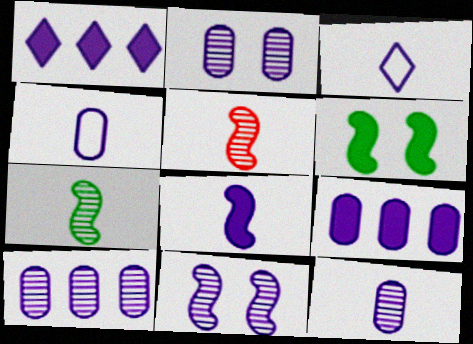[[1, 4, 11], 
[2, 4, 9], 
[2, 10, 12], 
[3, 8, 12], 
[3, 9, 11]]